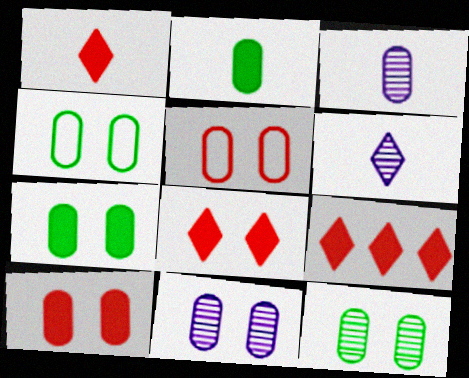[[1, 8, 9], 
[4, 7, 12], 
[4, 10, 11], 
[5, 7, 11]]